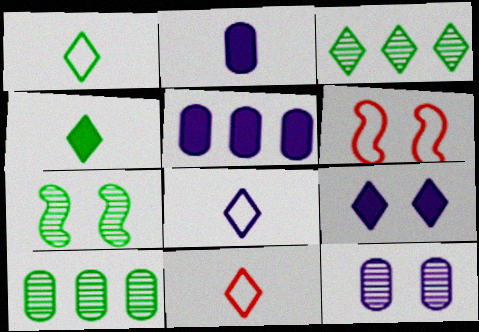[[1, 8, 11], 
[2, 3, 6], 
[3, 9, 11], 
[5, 7, 11]]